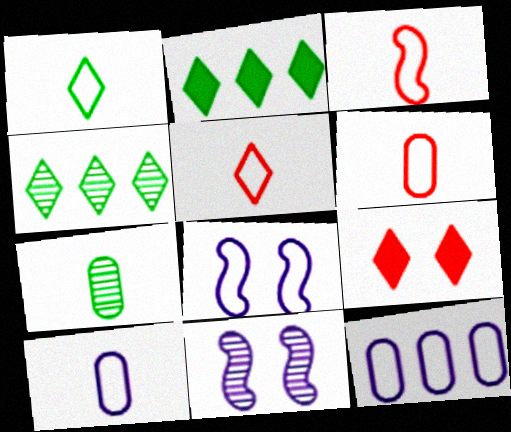[[1, 3, 10], 
[2, 6, 11], 
[3, 5, 6]]